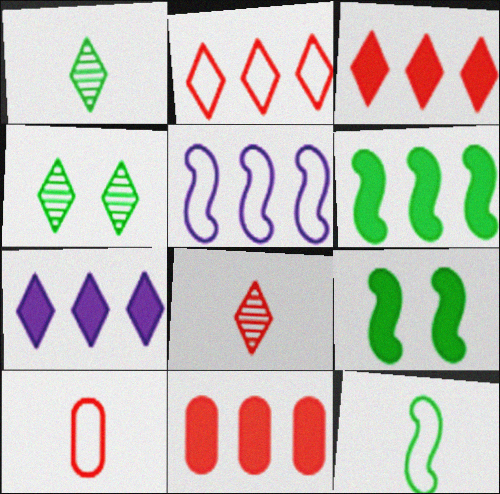[[6, 7, 11]]